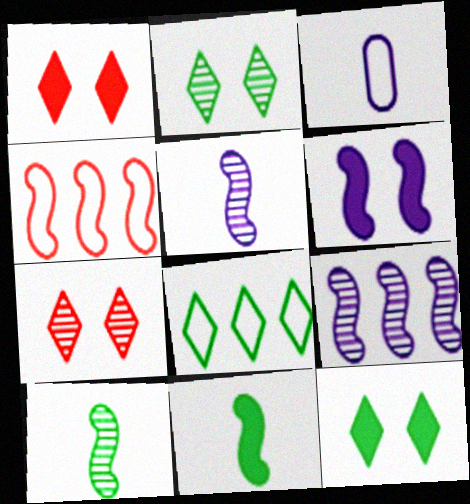[[4, 6, 10]]